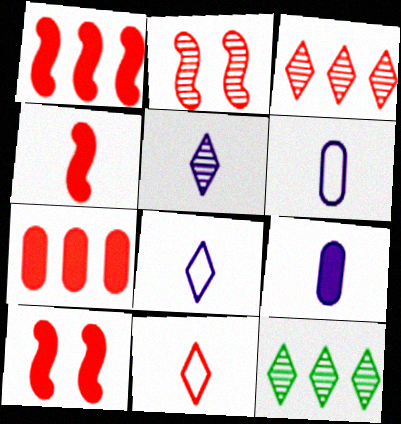[[1, 4, 10], 
[2, 7, 11], 
[6, 10, 12]]